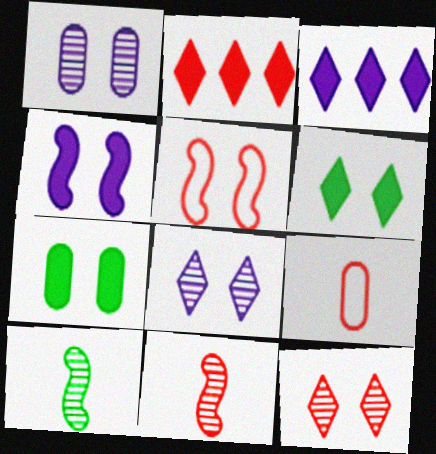[[1, 5, 6], 
[5, 7, 8]]